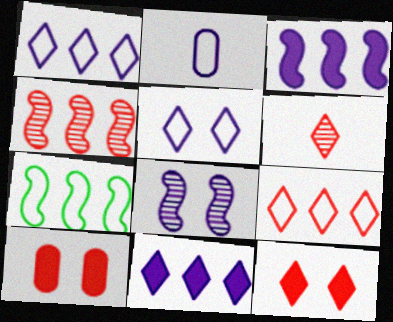[[2, 8, 11], 
[3, 4, 7], 
[6, 9, 12]]